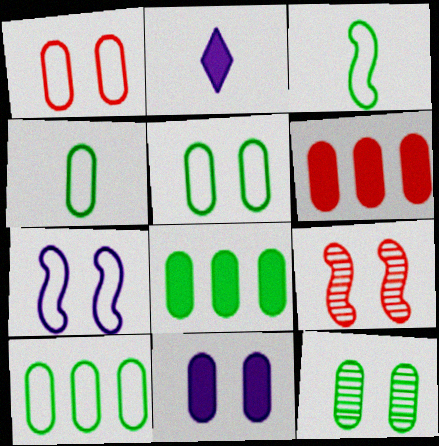[[1, 11, 12], 
[2, 9, 10], 
[4, 5, 10], 
[4, 8, 12]]